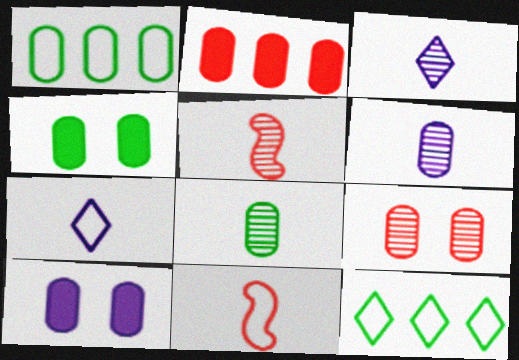[[1, 4, 8], 
[3, 5, 8], 
[5, 10, 12]]